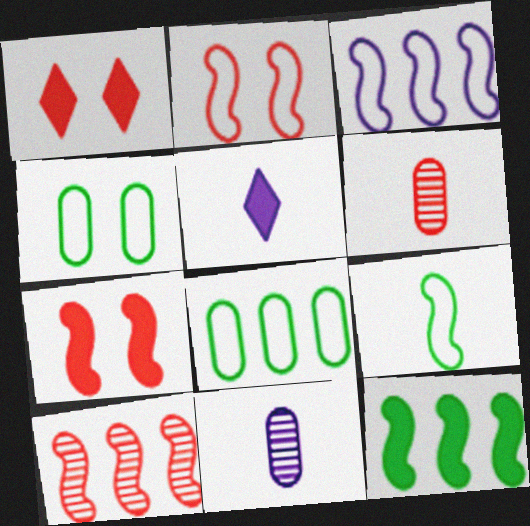[[2, 3, 9], 
[3, 10, 12], 
[4, 5, 10], 
[5, 6, 9]]